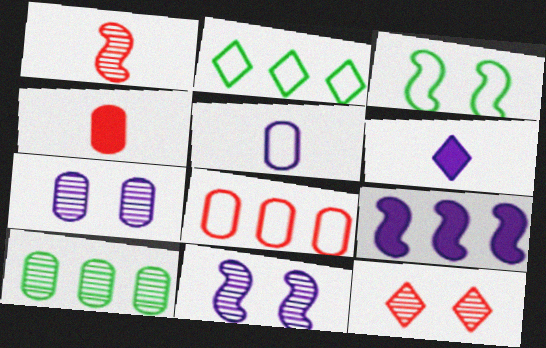[[1, 3, 9], 
[2, 4, 11], 
[2, 6, 12]]